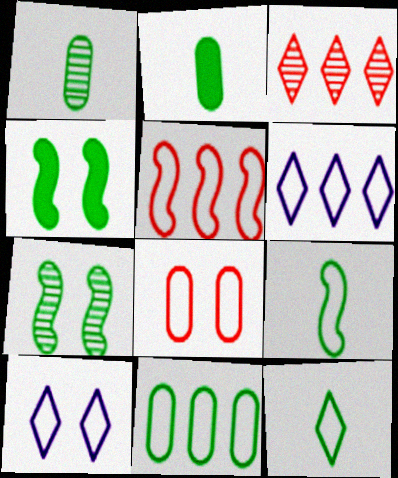[[5, 6, 11], 
[6, 8, 9]]